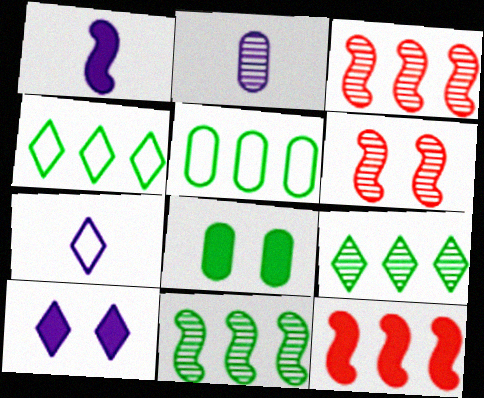[[1, 2, 7], 
[2, 6, 9], 
[3, 7, 8]]